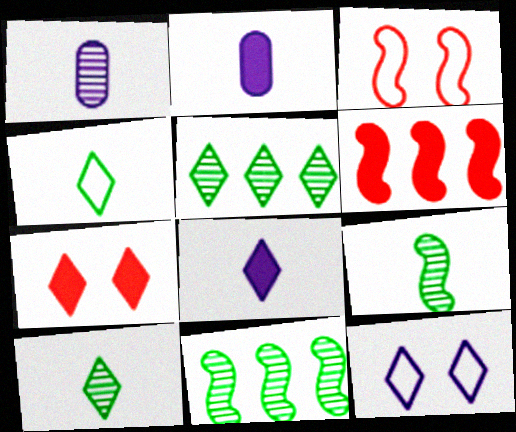[[2, 3, 5]]